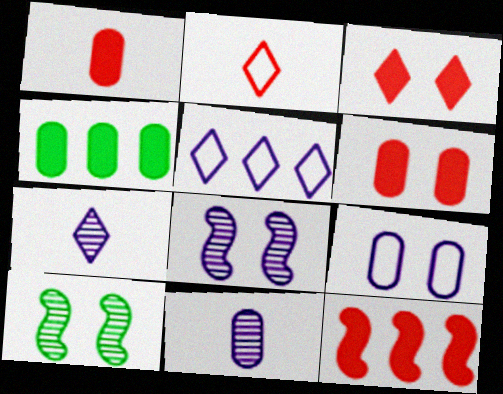[[1, 3, 12], 
[1, 5, 10], 
[2, 4, 8], 
[3, 9, 10]]